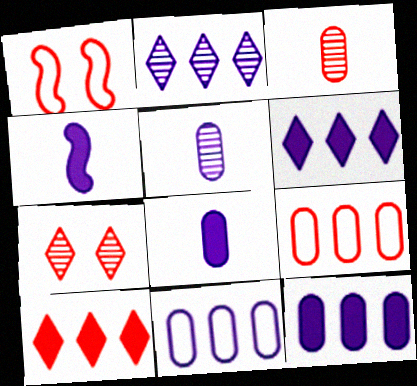[[1, 3, 10]]